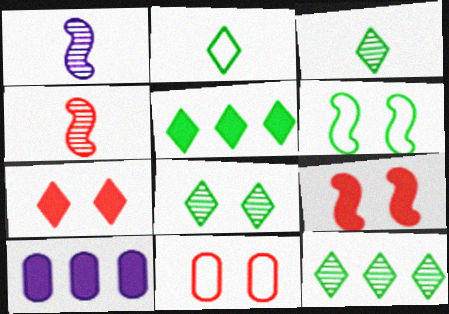[[1, 5, 11], 
[2, 5, 8], 
[3, 8, 12]]